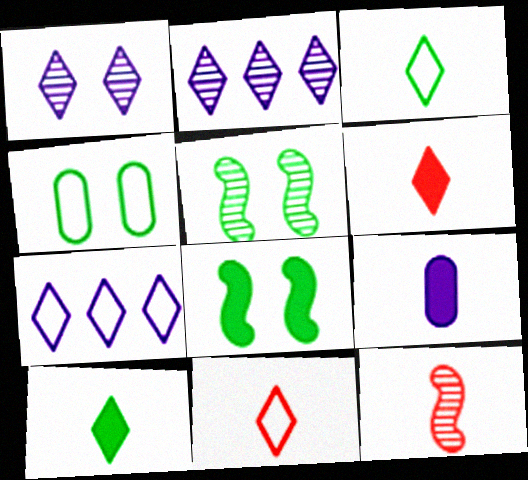[[3, 9, 12]]